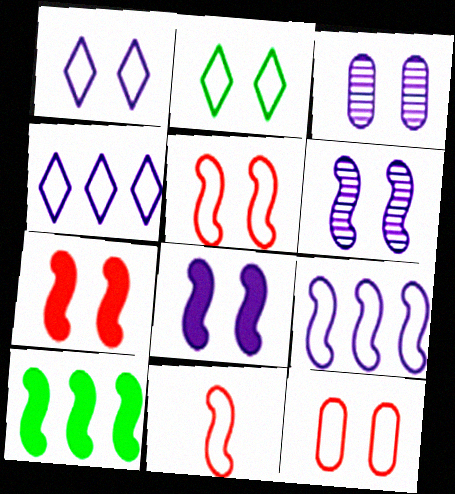[[1, 3, 8], 
[2, 3, 7], 
[6, 10, 11]]